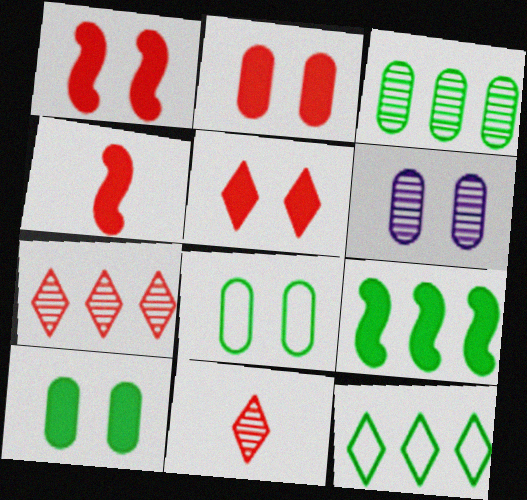[[1, 2, 5], 
[2, 6, 8], 
[3, 9, 12], 
[4, 6, 12]]